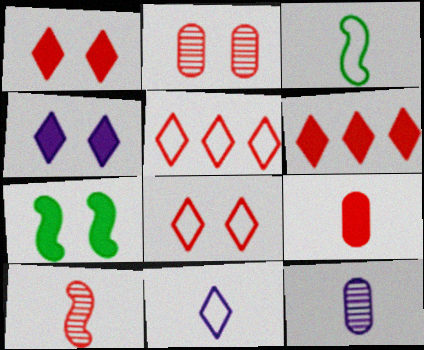[[5, 7, 12]]